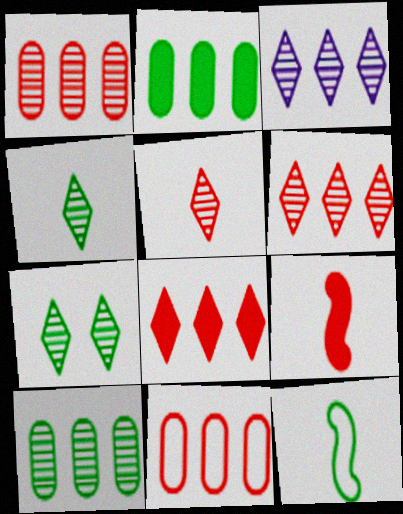[[2, 7, 12], 
[3, 5, 7]]